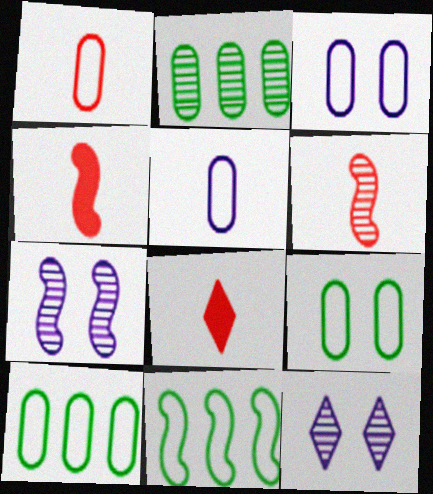[[1, 3, 10], 
[1, 6, 8], 
[2, 6, 12], 
[4, 7, 11], 
[4, 10, 12], 
[7, 8, 10]]